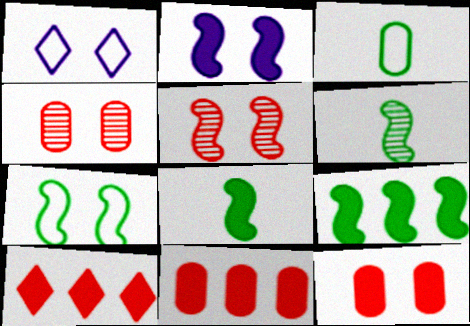[[1, 6, 11], 
[2, 5, 7], 
[6, 7, 9]]